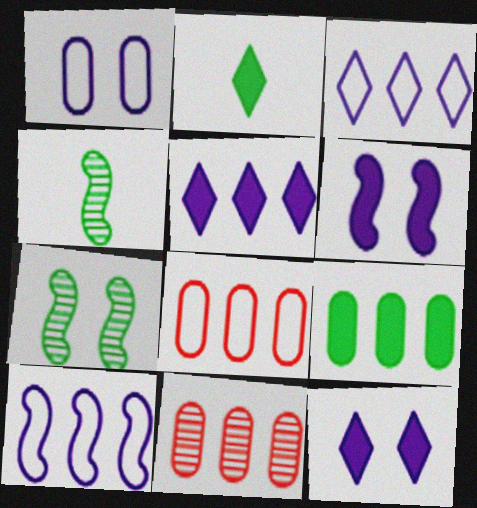[[4, 8, 12]]